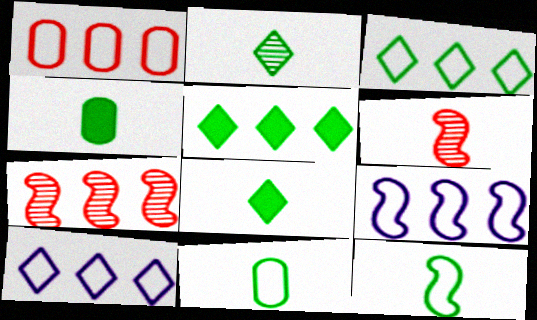[[1, 3, 9], 
[2, 4, 12]]